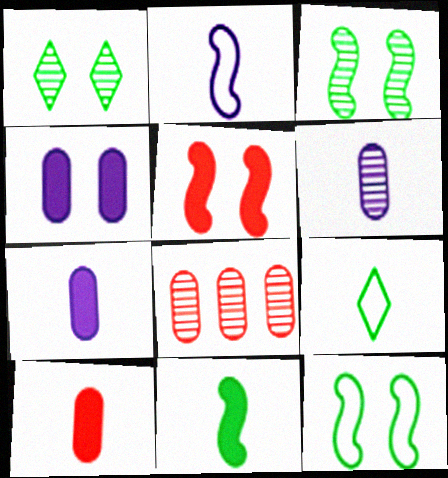[]